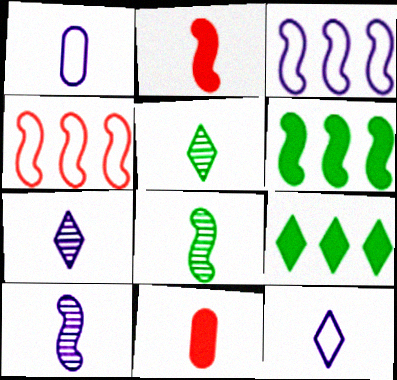[[1, 2, 5], 
[8, 11, 12]]